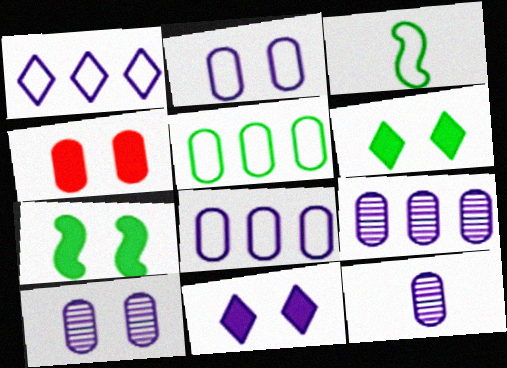[[4, 5, 12], 
[4, 7, 11], 
[9, 10, 12]]